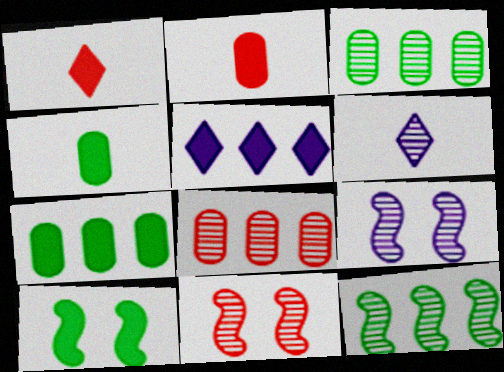[[2, 5, 10], 
[3, 6, 11]]